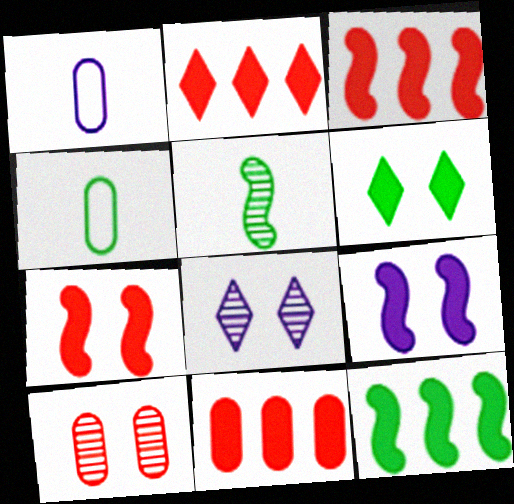[[2, 3, 11], 
[3, 4, 8]]